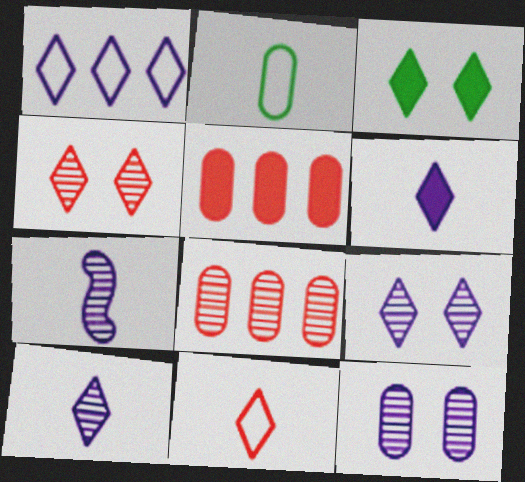[[1, 6, 9], 
[2, 5, 12]]